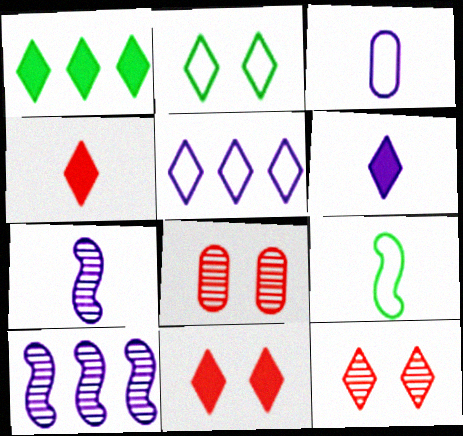[[1, 6, 11], 
[3, 6, 7]]